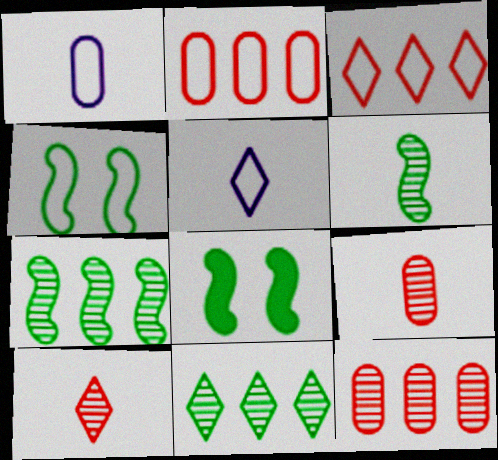[[1, 3, 4], 
[2, 4, 5], 
[5, 8, 12]]